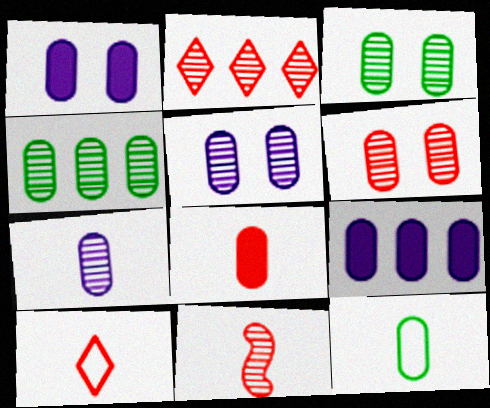[[2, 6, 11], 
[3, 5, 6], 
[4, 6, 7], 
[6, 9, 12], 
[7, 8, 12], 
[8, 10, 11]]